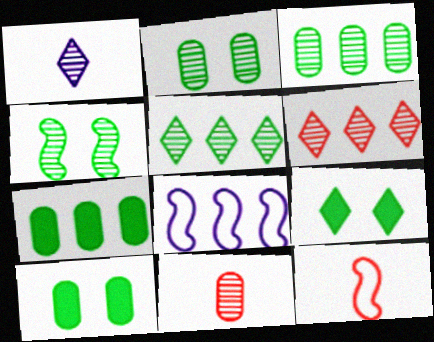[[6, 7, 8], 
[8, 9, 11]]